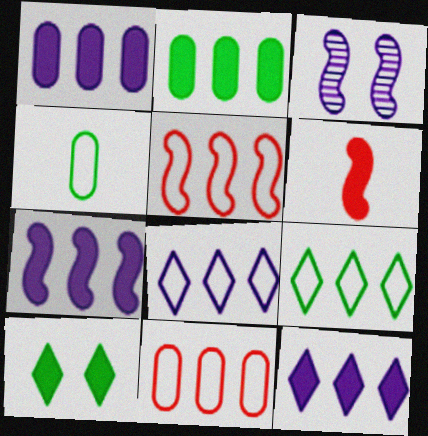[[1, 6, 10], 
[1, 7, 12]]